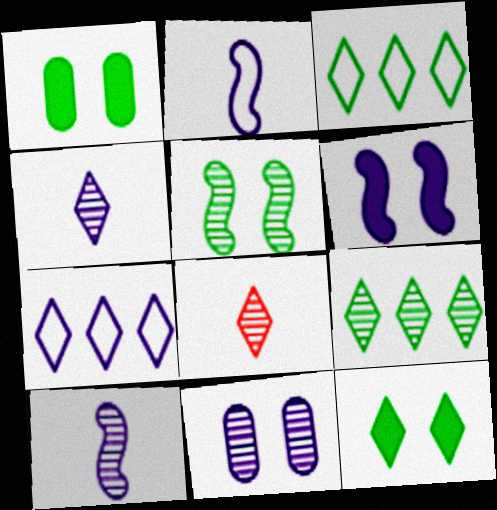[[7, 8, 12]]